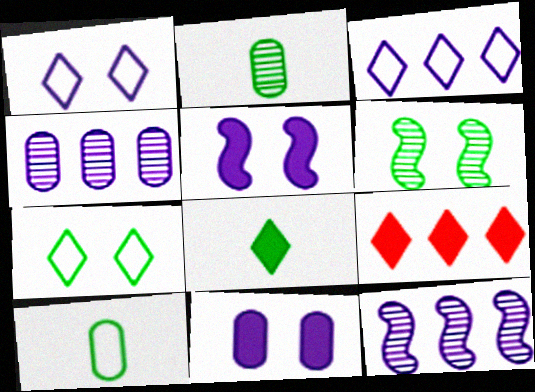[]